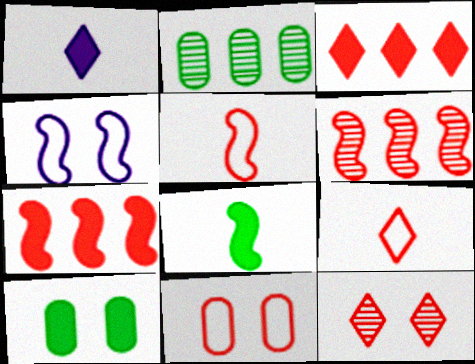[[1, 7, 10], 
[3, 9, 12], 
[4, 6, 8], 
[4, 10, 12]]